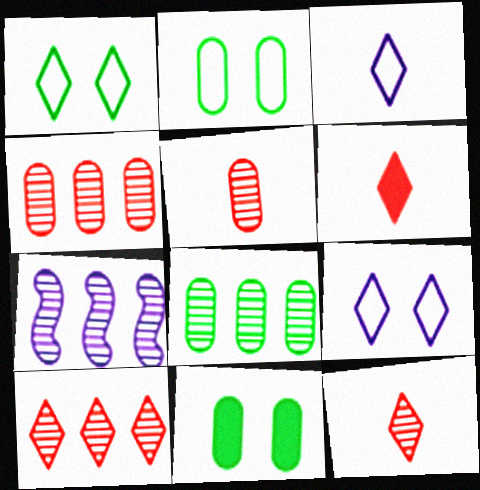[[2, 6, 7], 
[7, 8, 10]]